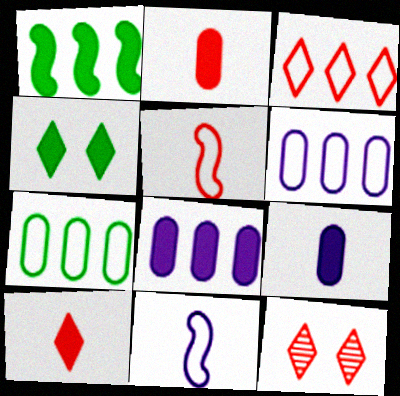[[3, 10, 12]]